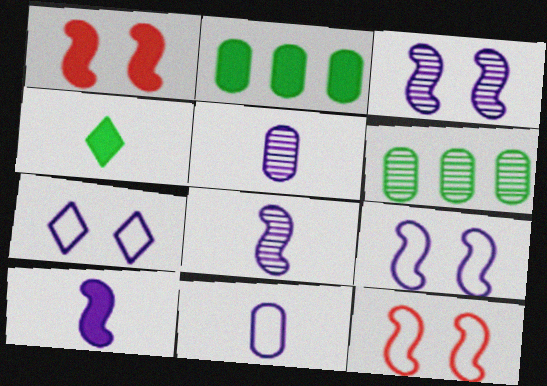[]